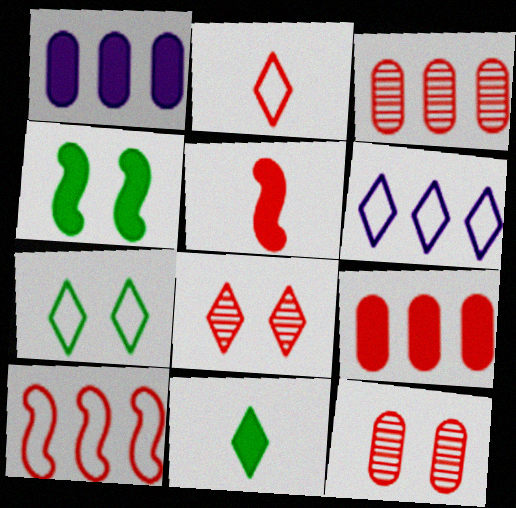[[2, 6, 7], 
[6, 8, 11]]